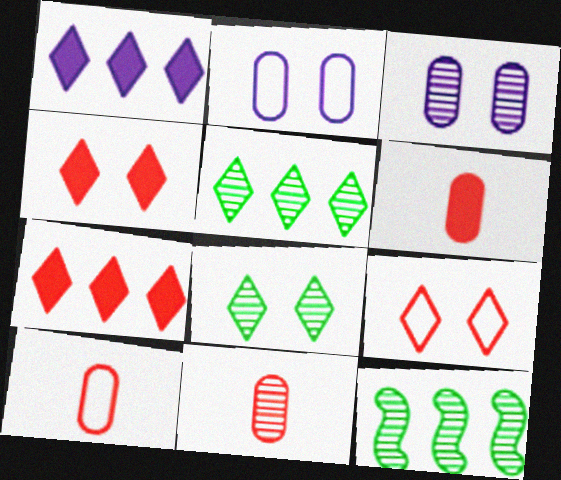[[6, 10, 11]]